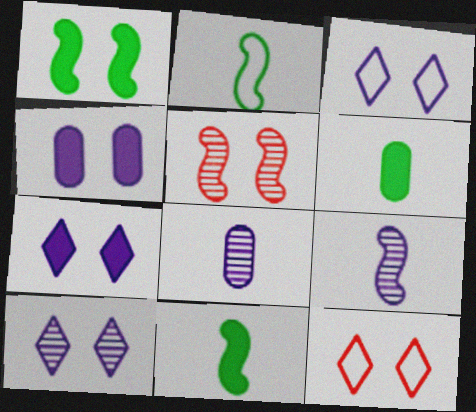[[3, 7, 10]]